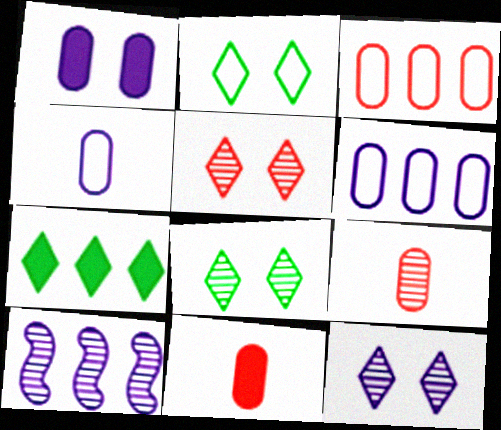[[2, 10, 11], 
[3, 7, 10], 
[5, 8, 12], 
[8, 9, 10]]